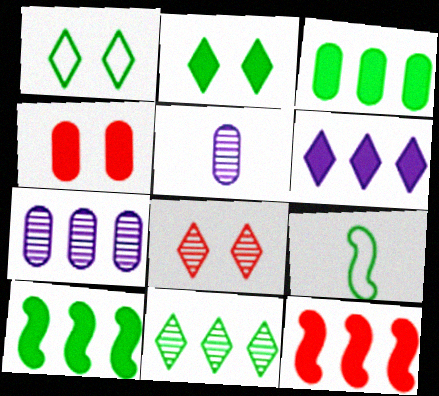[[1, 5, 12], 
[3, 6, 12]]